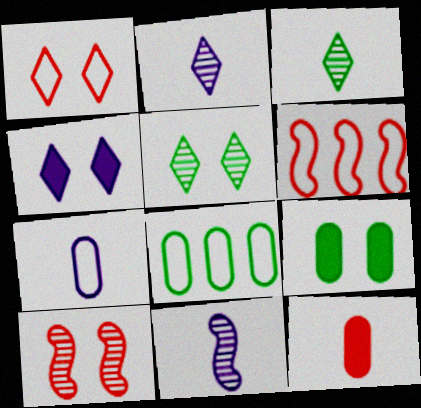[[1, 4, 5], 
[2, 6, 9]]